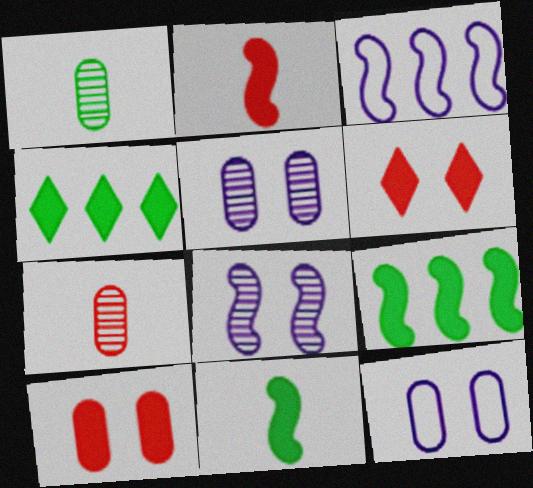[[1, 3, 6]]